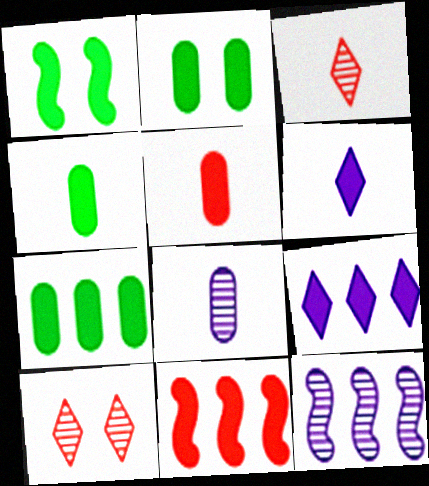[[1, 5, 9], 
[2, 4, 7], 
[2, 6, 11], 
[7, 9, 11]]